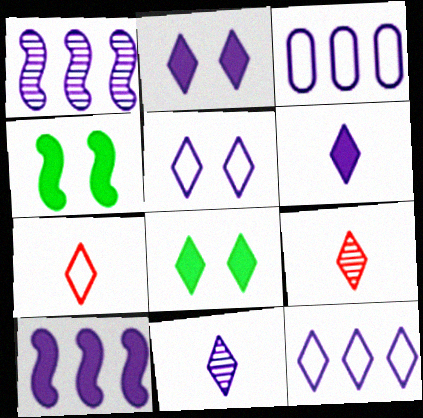[[2, 11, 12], 
[3, 4, 9], 
[8, 9, 12]]